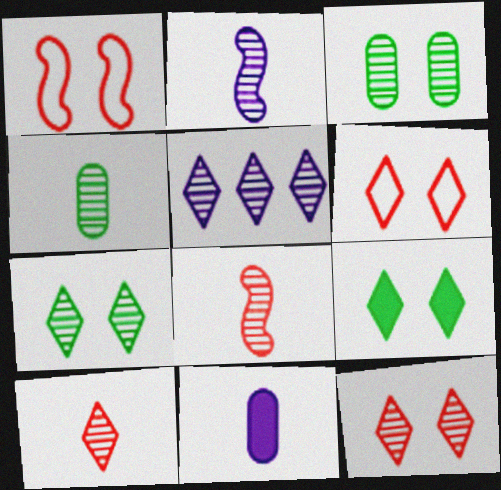[[2, 4, 10], 
[3, 5, 8], 
[5, 7, 10]]